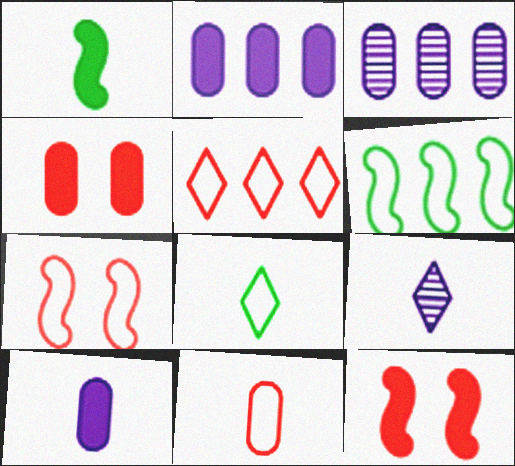[[1, 9, 11], 
[3, 8, 12], 
[4, 6, 9], 
[5, 7, 11]]